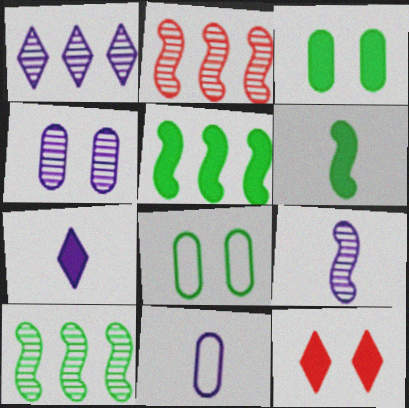[[1, 4, 9], 
[2, 7, 8], 
[7, 9, 11], 
[10, 11, 12]]